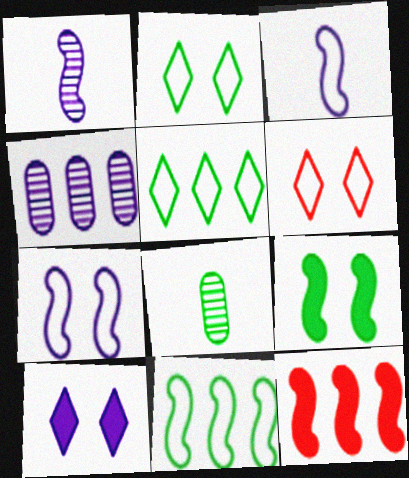[[3, 4, 10], 
[4, 5, 12], 
[5, 8, 9]]